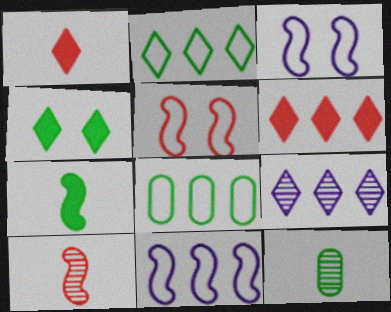[[2, 6, 9], 
[3, 6, 12]]